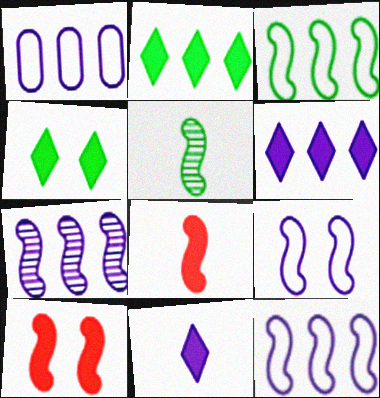[[1, 6, 7], 
[5, 10, 12]]